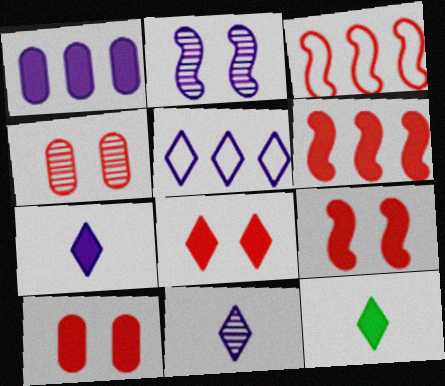[[1, 9, 12], 
[8, 9, 10]]